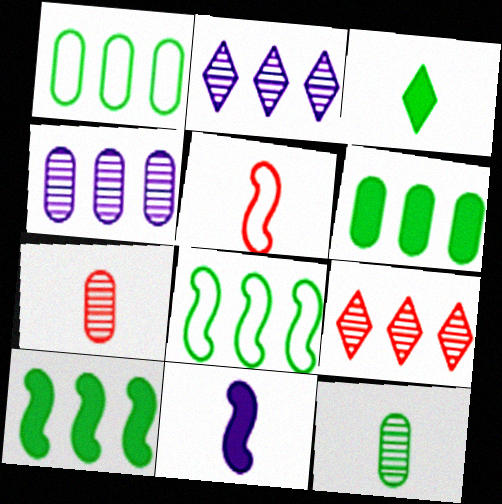[]